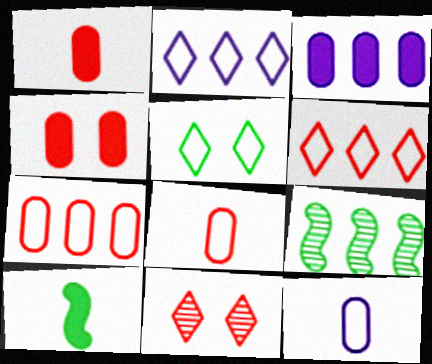[[3, 6, 9]]